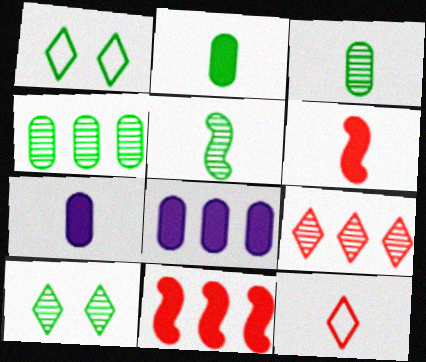[[4, 5, 10], 
[5, 7, 12]]